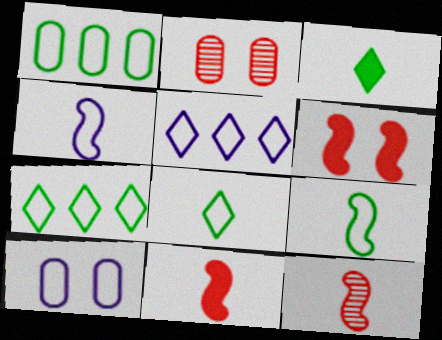[[4, 5, 10]]